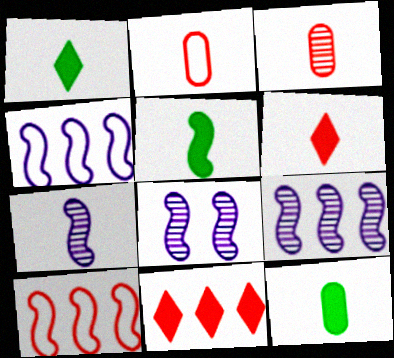[[1, 2, 7], 
[1, 5, 12], 
[5, 8, 10], 
[7, 8, 9]]